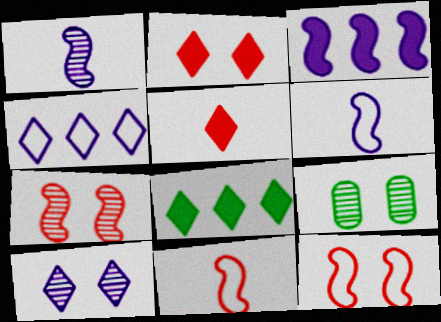[[7, 9, 10]]